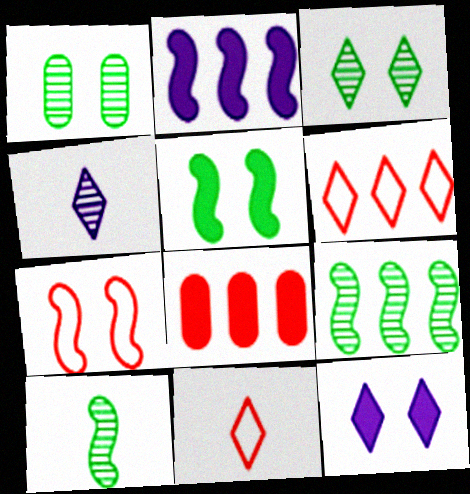[[1, 2, 11], 
[1, 7, 12], 
[2, 7, 10]]